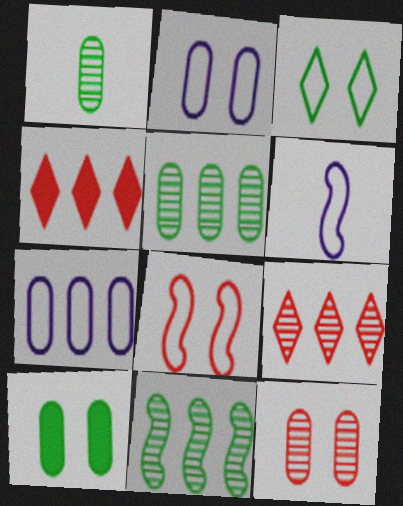[[2, 3, 8], 
[2, 10, 12], 
[4, 7, 11], 
[6, 9, 10]]